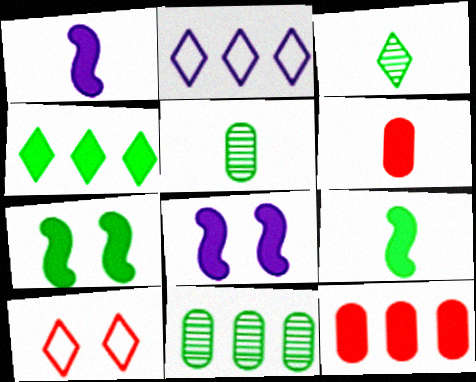[[1, 10, 11], 
[4, 6, 8]]